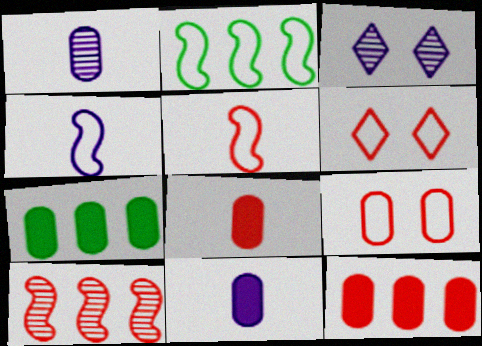[[1, 7, 9], 
[2, 3, 8], 
[3, 5, 7], 
[6, 8, 10]]